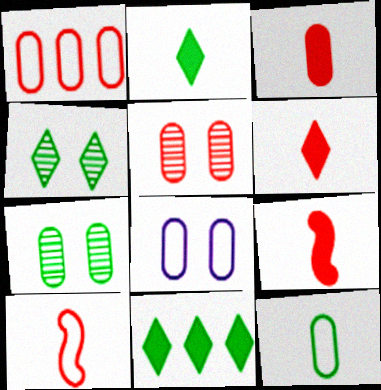[[1, 3, 5], 
[1, 8, 12], 
[3, 6, 9]]